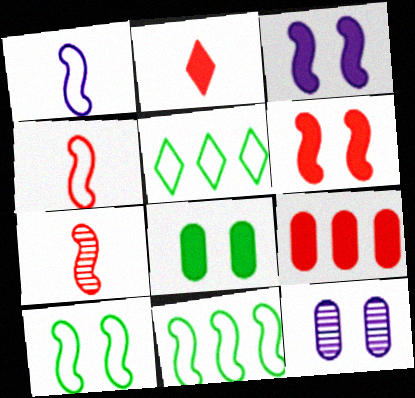[[2, 6, 9], 
[2, 11, 12], 
[3, 7, 11]]